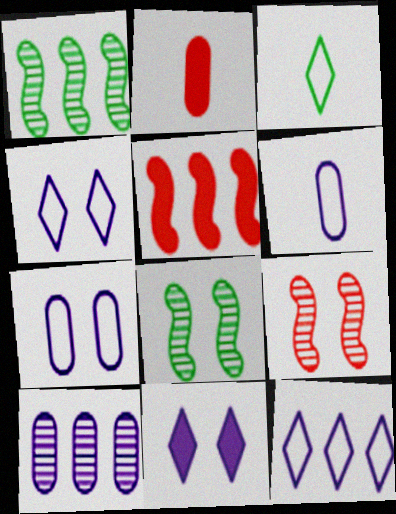[[1, 2, 4], 
[2, 8, 12]]